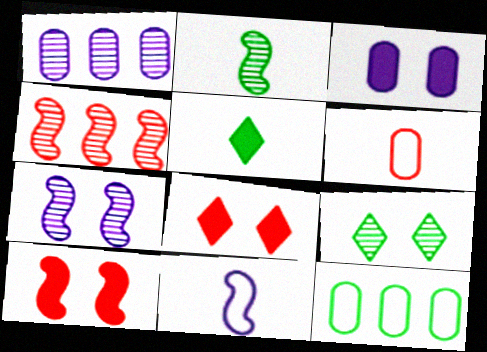[[2, 4, 7], 
[4, 6, 8]]